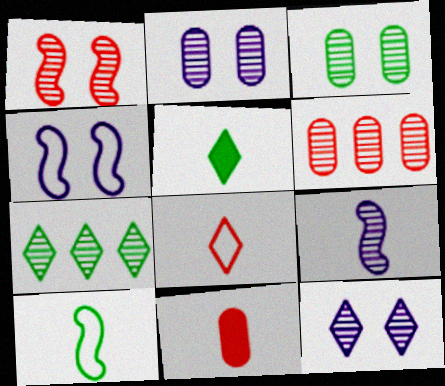[[1, 3, 12], 
[4, 5, 6], 
[4, 7, 11]]